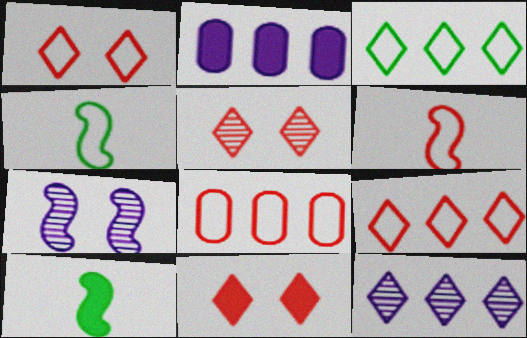[[1, 5, 11], 
[1, 6, 8], 
[2, 4, 5], 
[2, 10, 11]]